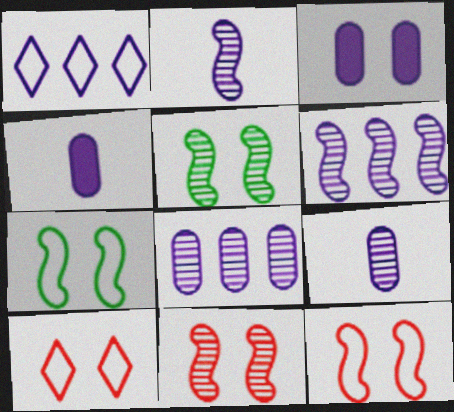[[1, 2, 3], 
[3, 5, 10]]